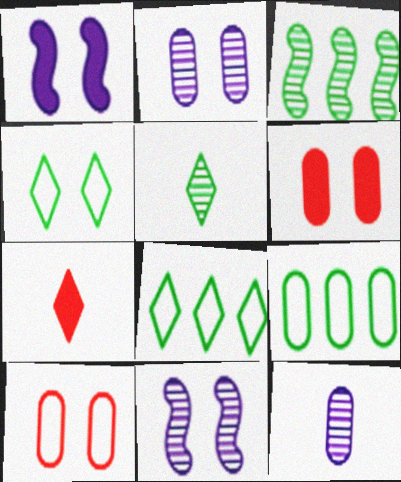[[4, 6, 11], 
[6, 9, 12], 
[7, 9, 11]]